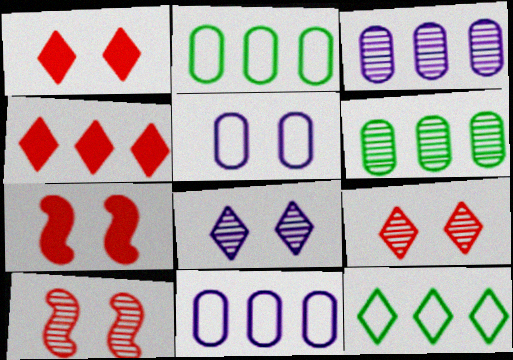[]